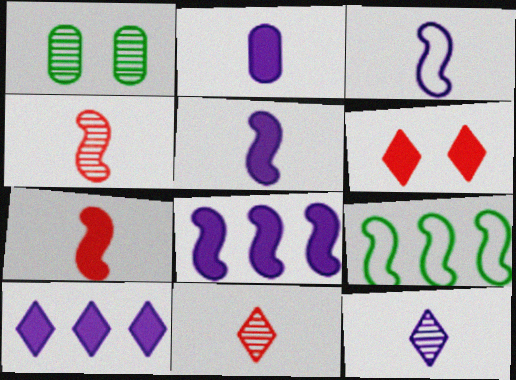[[2, 3, 12]]